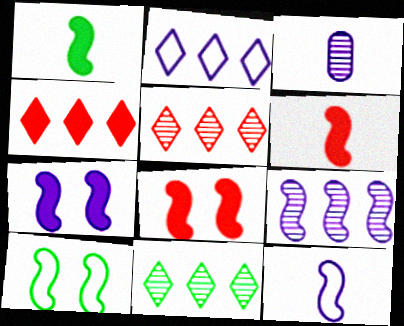[[2, 3, 7], 
[2, 4, 11], 
[3, 4, 10], 
[6, 9, 10], 
[7, 9, 12]]